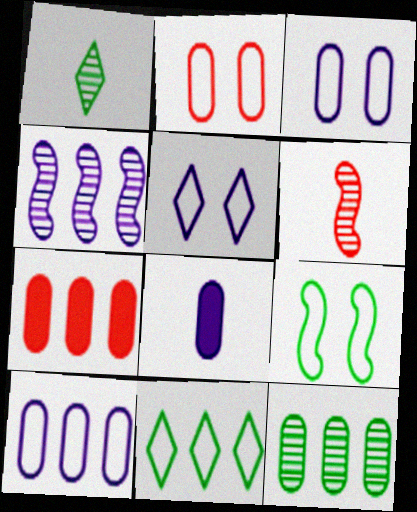[[2, 5, 9], 
[2, 8, 12], 
[4, 5, 8], 
[4, 7, 11], 
[7, 10, 12]]